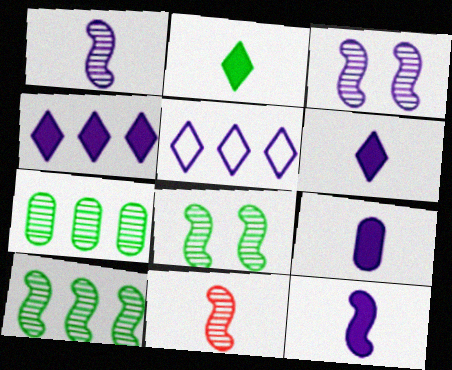[[3, 5, 9], 
[3, 10, 11], 
[6, 9, 12]]